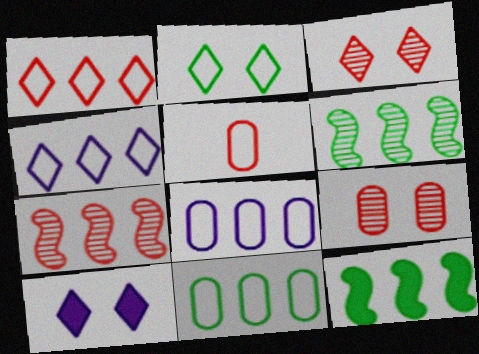[[2, 3, 10], 
[5, 6, 10]]